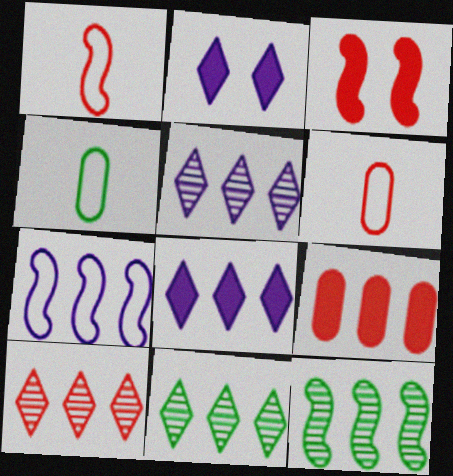[[2, 6, 12], 
[3, 4, 5], 
[3, 6, 10], 
[5, 10, 11], 
[7, 9, 11]]